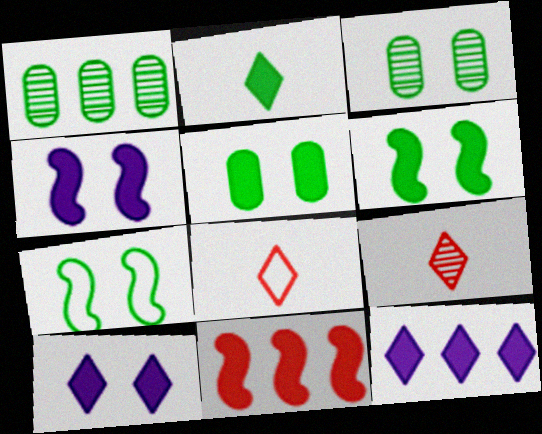[[1, 2, 7], 
[1, 4, 8]]